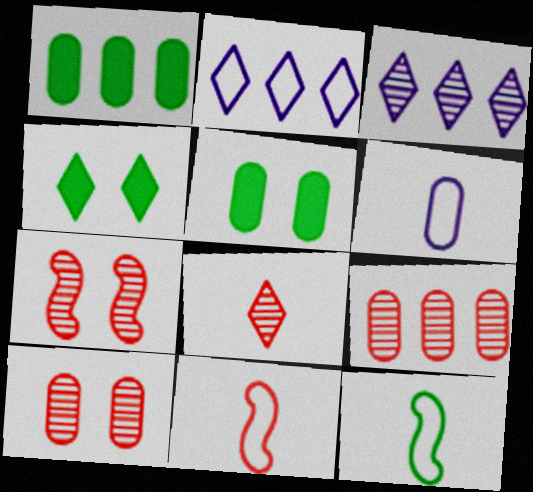[[1, 6, 10], 
[2, 4, 8], 
[3, 5, 11], 
[5, 6, 9], 
[7, 8, 9]]